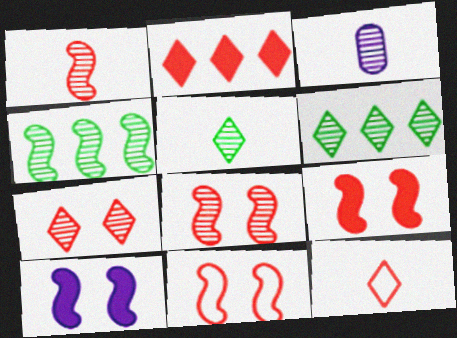[[1, 3, 5], 
[2, 7, 12], 
[3, 4, 7], 
[3, 6, 8], 
[8, 9, 11]]